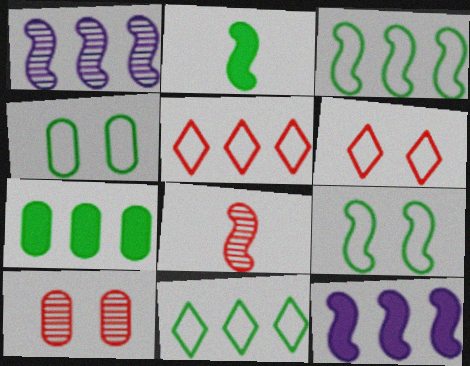[[1, 5, 7], 
[8, 9, 12]]